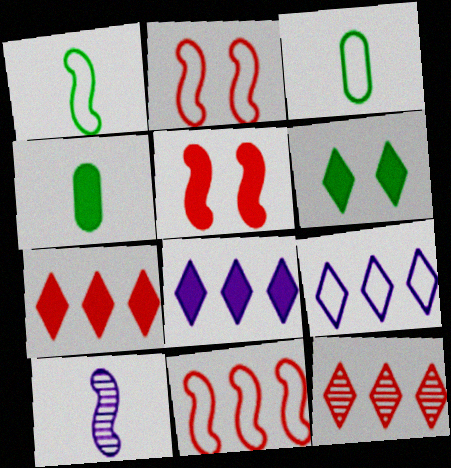[[2, 3, 9], 
[4, 5, 8]]